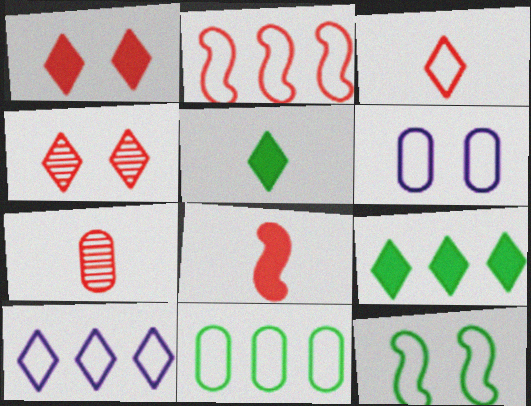[[1, 2, 7], 
[2, 10, 11], 
[3, 7, 8], 
[4, 5, 10]]